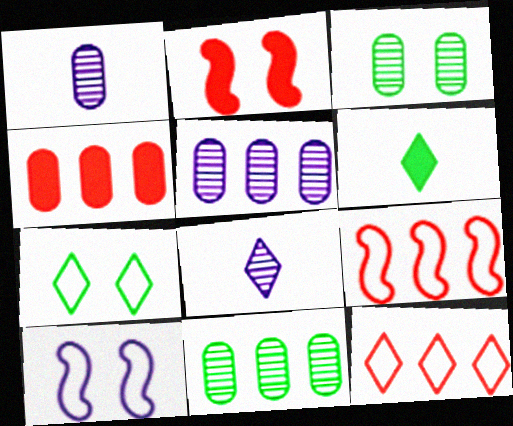[]